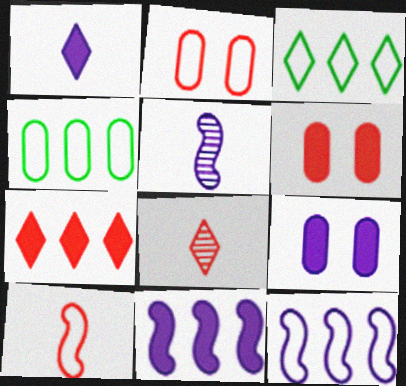[[1, 9, 11], 
[3, 5, 6]]